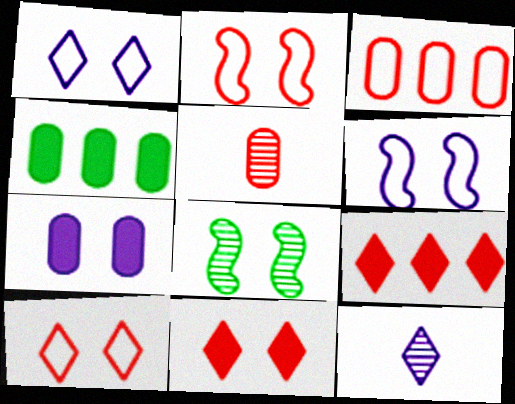[[2, 4, 12], 
[2, 5, 9], 
[7, 8, 10]]